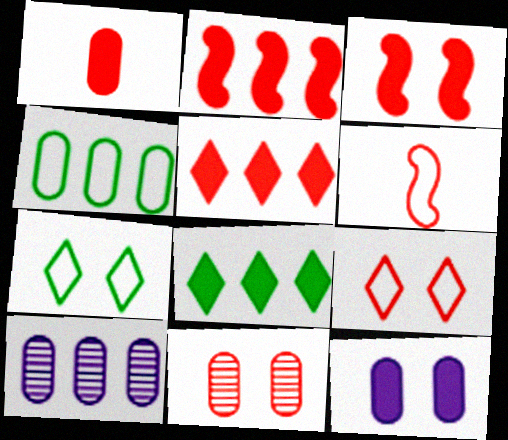[[1, 3, 5], 
[3, 9, 11], 
[5, 6, 11]]